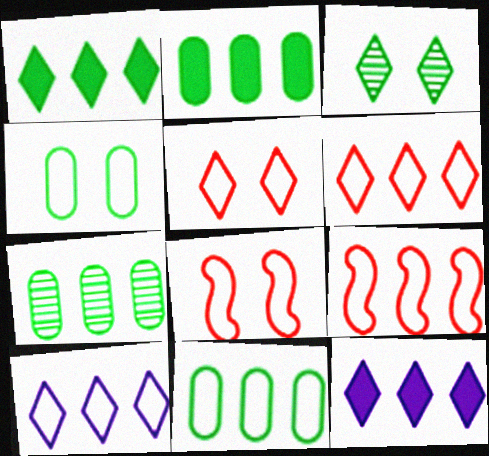[[2, 7, 11], 
[7, 9, 12], 
[9, 10, 11]]